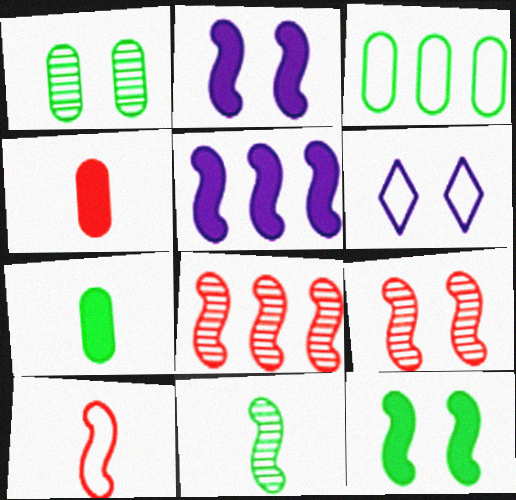[[1, 3, 7], 
[3, 6, 10], 
[6, 7, 8]]